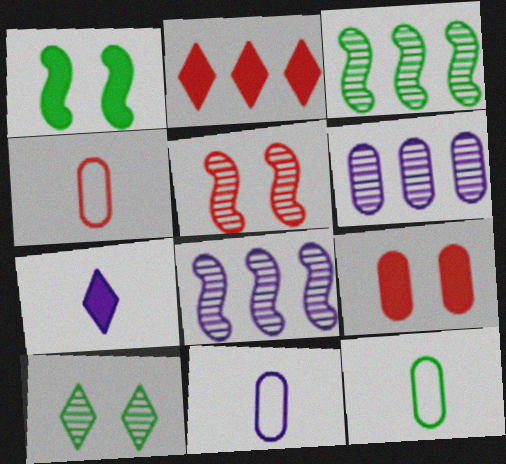[[2, 4, 5], 
[4, 11, 12], 
[6, 9, 12]]